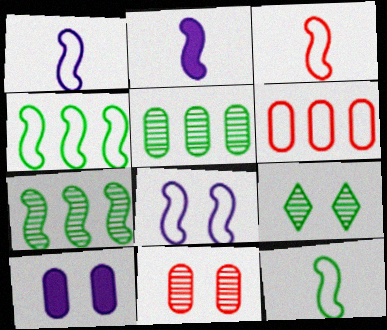[[1, 3, 12], 
[2, 6, 9], 
[3, 4, 8]]